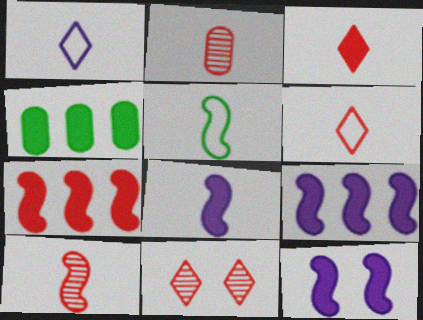[[3, 4, 12], 
[5, 8, 10], 
[8, 9, 12]]